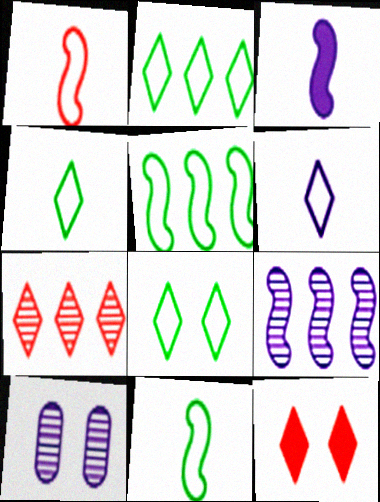[[2, 4, 8]]